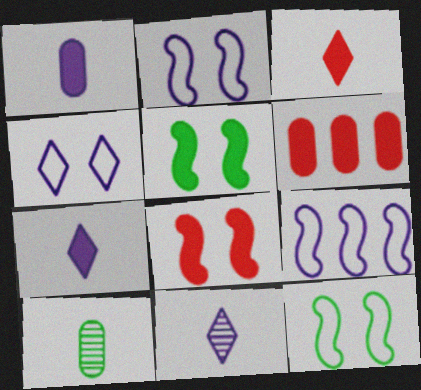[[3, 6, 8], 
[5, 6, 7], 
[6, 11, 12]]